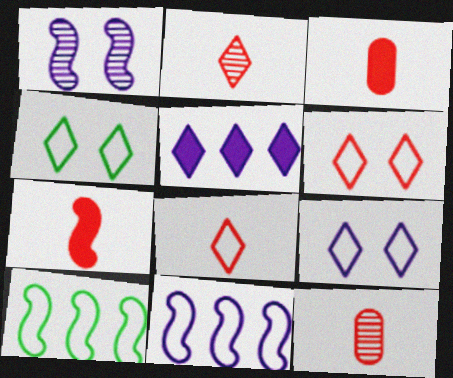[[1, 7, 10], 
[2, 4, 5], 
[4, 6, 9], 
[7, 8, 12]]